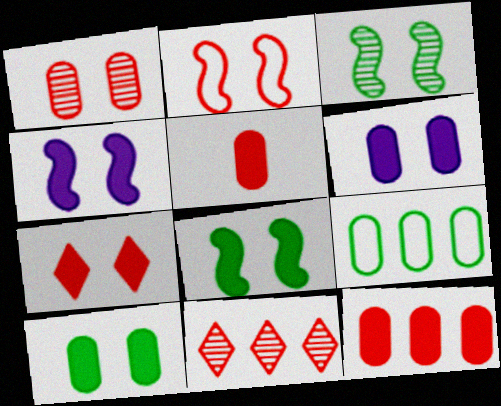[[1, 2, 7], 
[2, 3, 4], 
[2, 5, 11], 
[4, 7, 10], 
[6, 7, 8]]